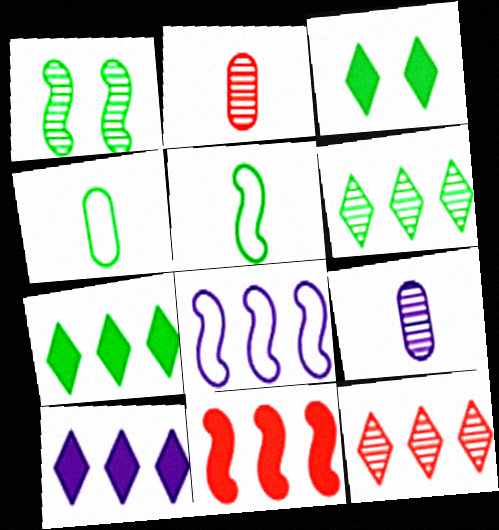[[1, 4, 7], 
[1, 9, 12], 
[2, 3, 8]]